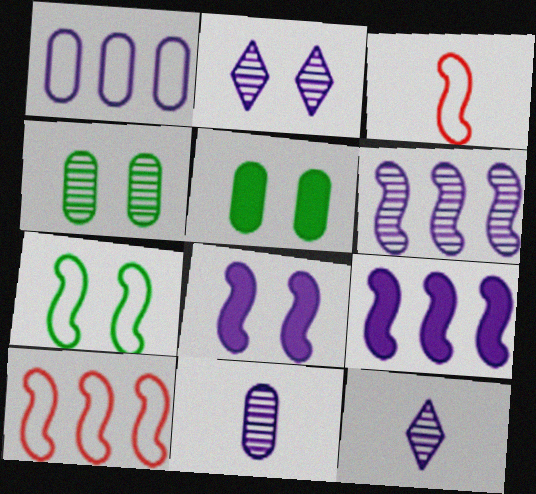[[1, 8, 12], 
[2, 6, 11], 
[5, 10, 12]]